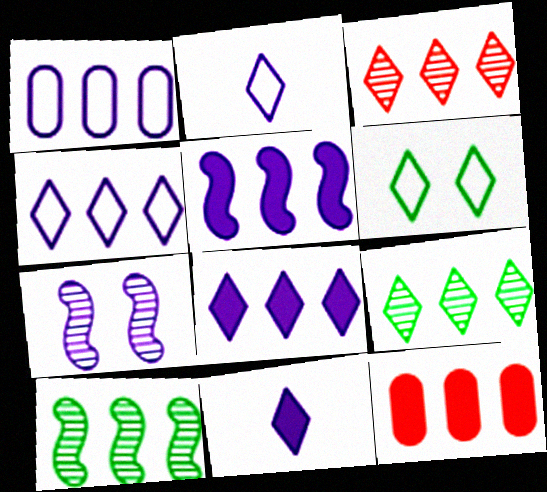[[1, 7, 11], 
[3, 6, 11], 
[4, 10, 12]]